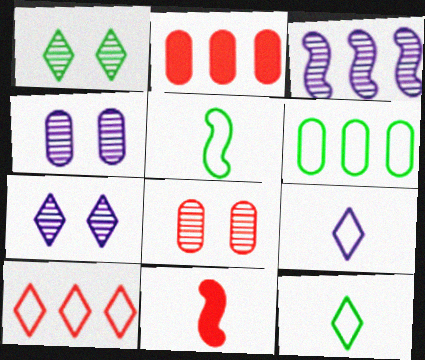[[2, 5, 7], 
[6, 7, 11], 
[8, 10, 11]]